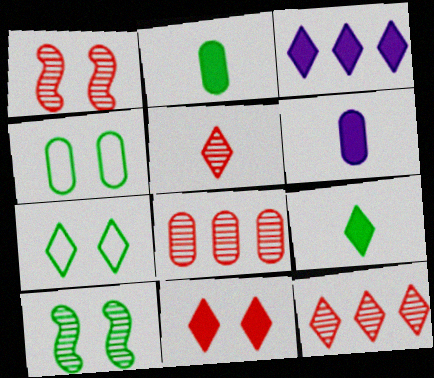[[1, 5, 8], 
[3, 5, 7], 
[3, 9, 11], 
[4, 6, 8]]